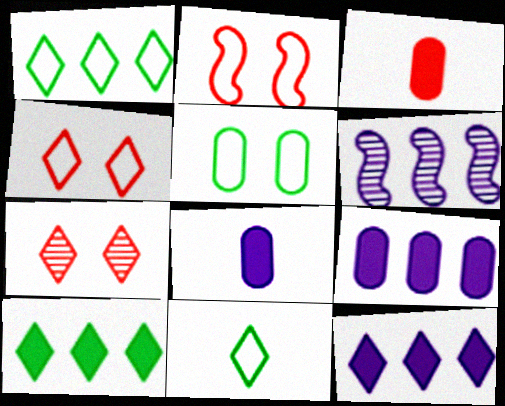[[7, 11, 12]]